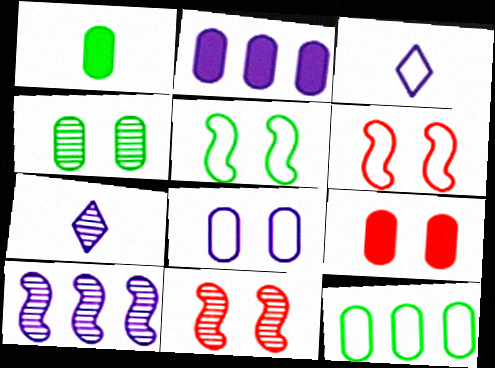[[1, 2, 9], 
[1, 4, 12], 
[3, 6, 12], 
[4, 8, 9]]